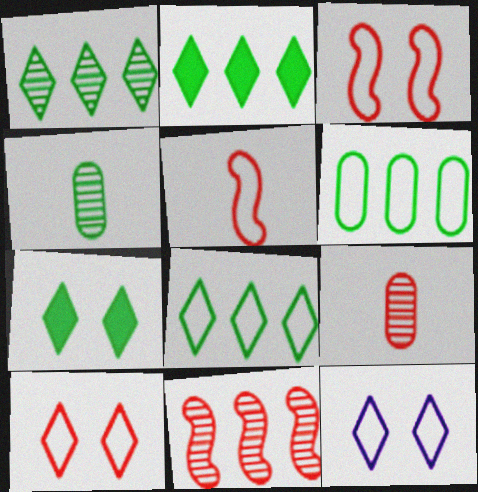[[1, 2, 8], 
[5, 6, 12]]